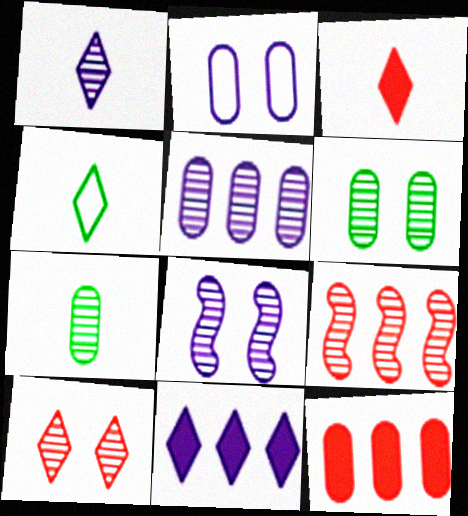[[1, 3, 4], 
[1, 5, 8], 
[1, 6, 9], 
[2, 7, 12], 
[4, 8, 12], 
[4, 10, 11], 
[6, 8, 10]]